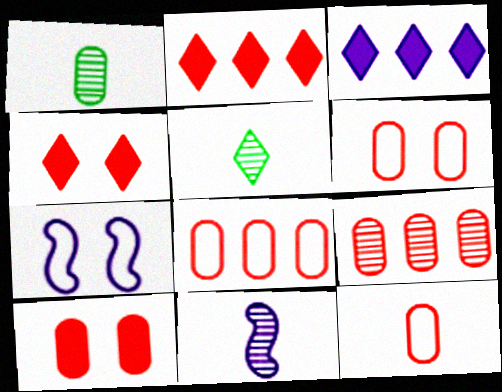[[1, 2, 7], 
[6, 8, 12], 
[9, 10, 12]]